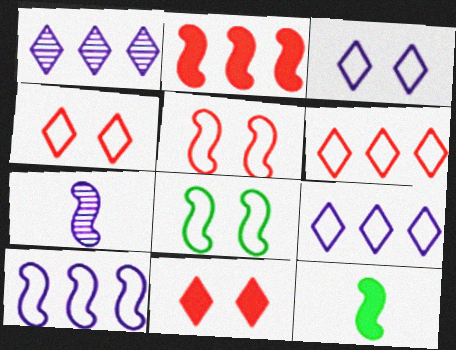[[2, 7, 8]]